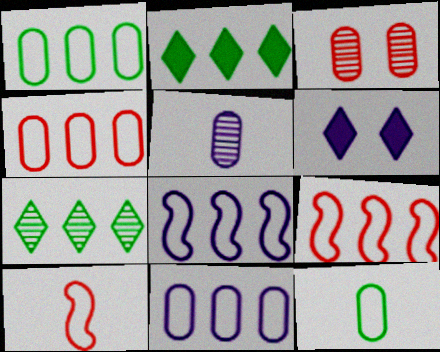[[1, 4, 11], 
[5, 6, 8]]